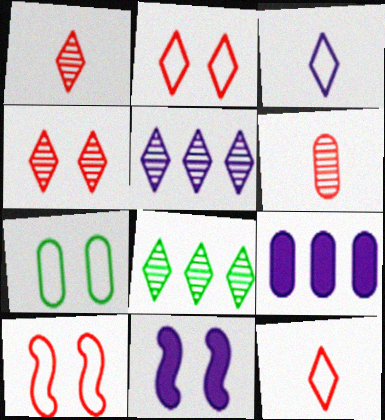[[4, 7, 11], 
[6, 7, 9]]